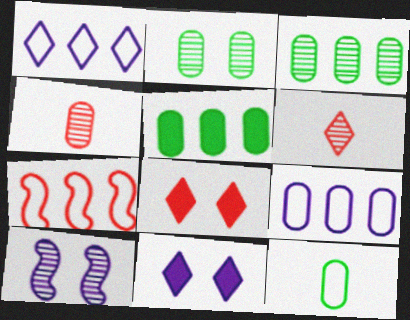[[2, 5, 12], 
[3, 6, 10], 
[4, 7, 8]]